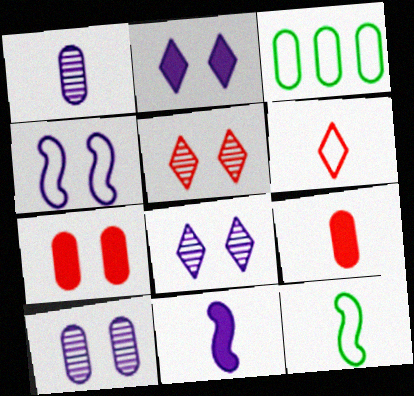[[1, 3, 7], 
[2, 4, 10], 
[3, 4, 6], 
[3, 5, 11], 
[3, 9, 10]]